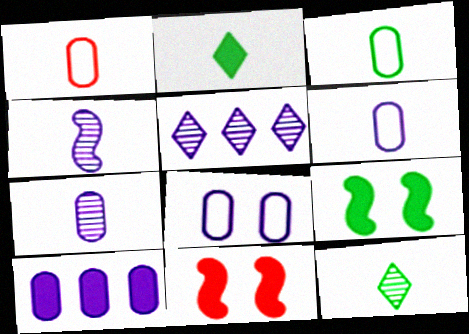[[1, 2, 4], 
[1, 3, 6], 
[1, 5, 9], 
[2, 10, 11], 
[3, 5, 11], 
[7, 8, 10]]